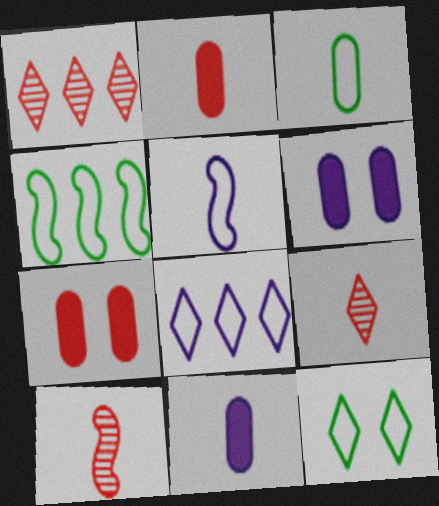[[3, 4, 12], 
[4, 6, 9]]